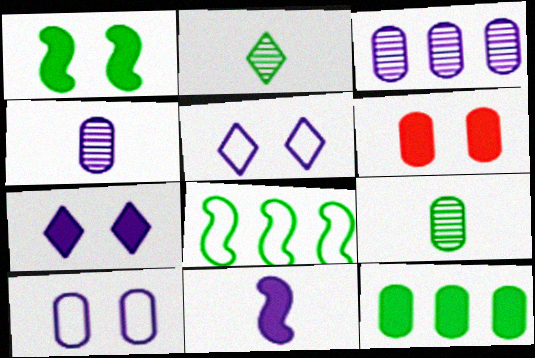[[1, 6, 7], 
[3, 5, 11]]